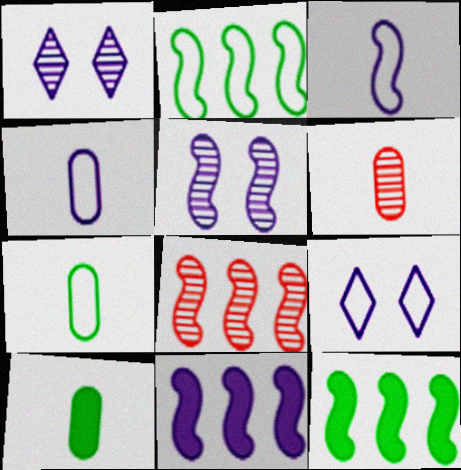[[1, 4, 11], 
[2, 8, 11], 
[3, 5, 11], 
[4, 6, 10], 
[6, 9, 12], 
[8, 9, 10]]